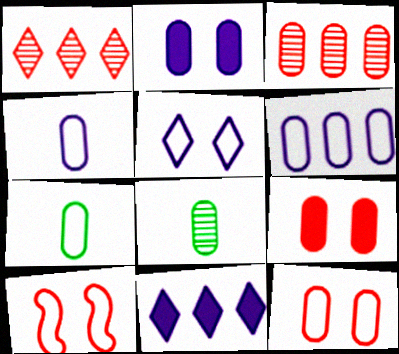[[2, 3, 7], 
[6, 7, 12], 
[6, 8, 9], 
[8, 10, 11]]